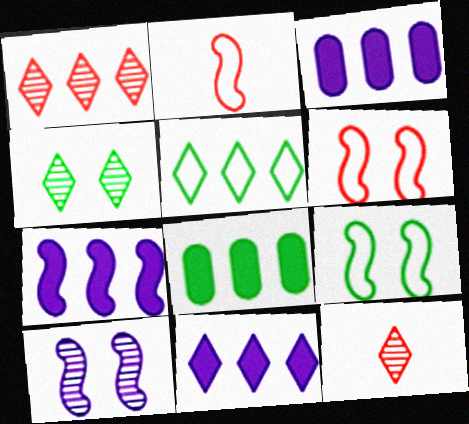[[1, 5, 11], 
[2, 3, 4], 
[3, 7, 11], 
[3, 9, 12]]